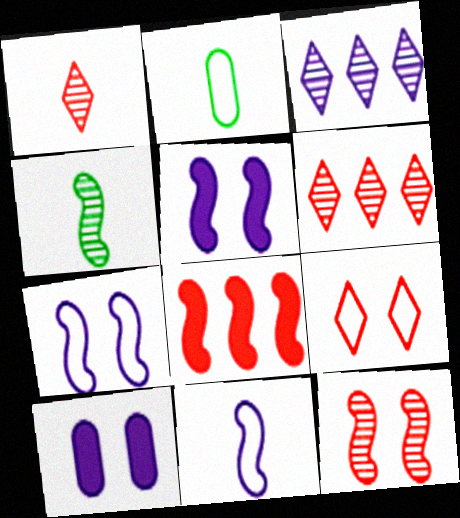[[2, 5, 6], 
[3, 10, 11], 
[4, 7, 8]]